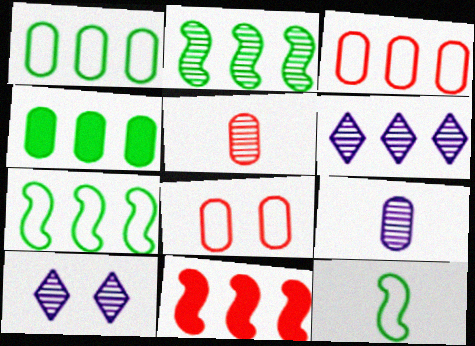[[1, 6, 11], 
[2, 5, 10], 
[4, 8, 9]]